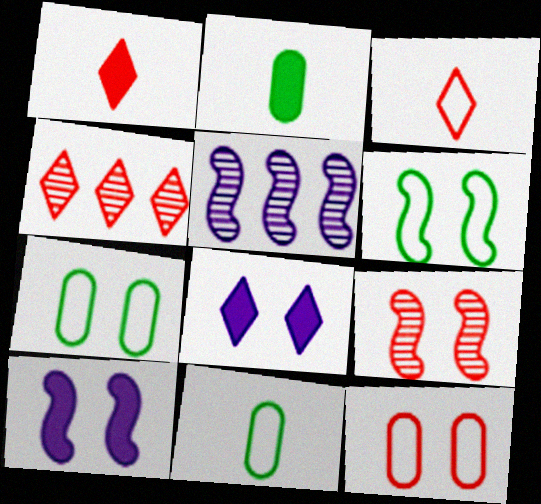[[1, 5, 7], 
[4, 10, 11], 
[6, 9, 10], 
[7, 8, 9]]